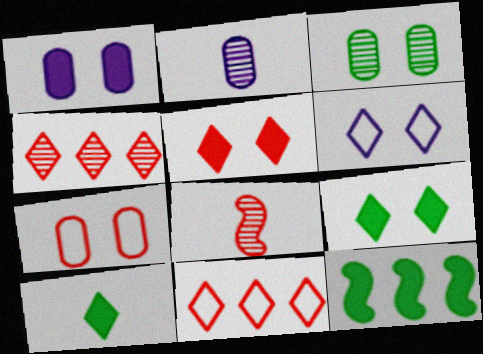[[1, 3, 7], 
[4, 6, 10]]